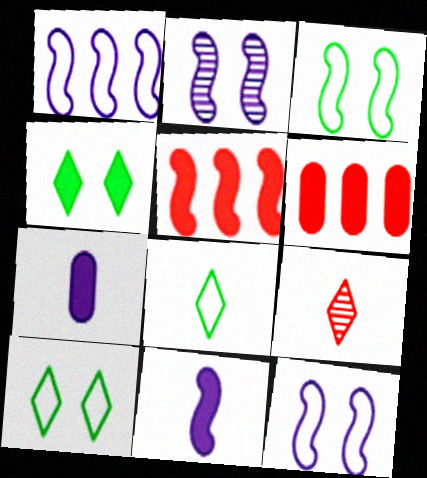[[1, 2, 11], 
[2, 6, 8], 
[4, 5, 7], 
[4, 6, 11]]